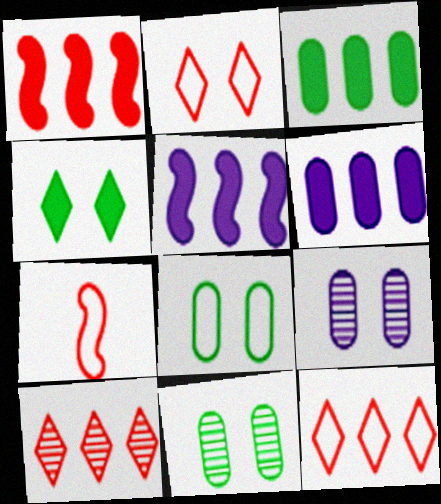[]